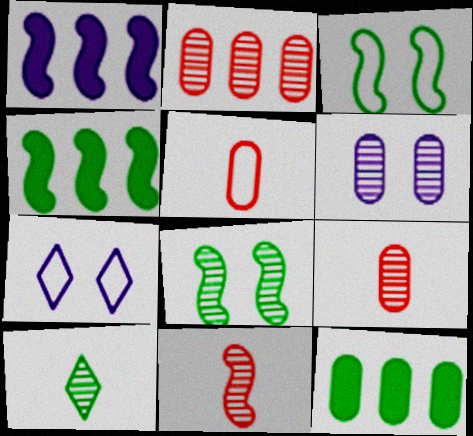[[1, 3, 11], 
[3, 10, 12], 
[4, 7, 9], 
[5, 6, 12], 
[7, 11, 12]]